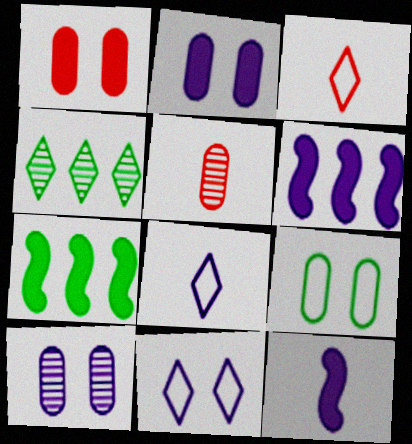[[1, 9, 10], 
[3, 7, 10], 
[5, 7, 11], 
[6, 8, 10]]